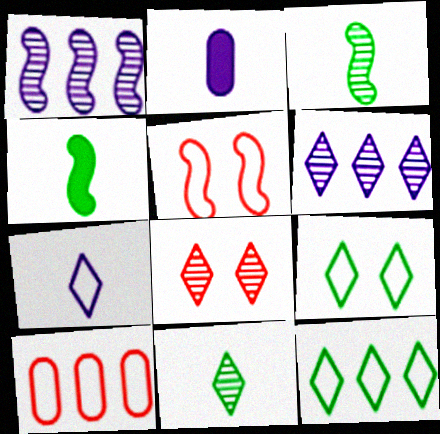[[1, 4, 5], 
[6, 8, 11]]